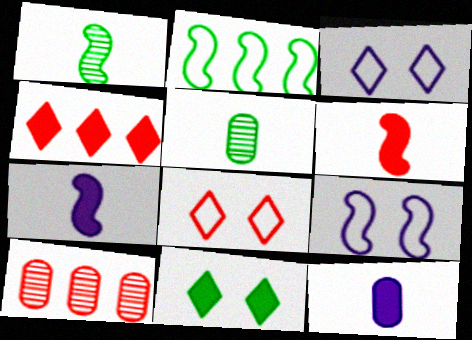[[2, 5, 11], 
[4, 5, 9], 
[6, 8, 10]]